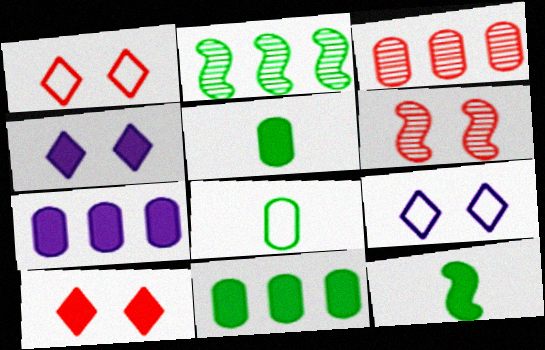[[3, 9, 12], 
[7, 10, 12]]